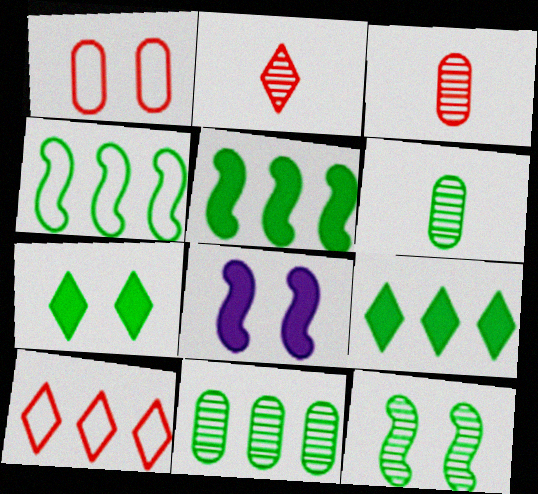[[4, 6, 7], 
[4, 9, 11], 
[6, 8, 10]]